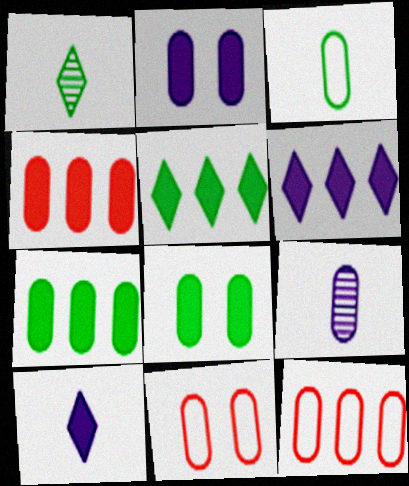[[7, 9, 11], 
[8, 9, 12]]